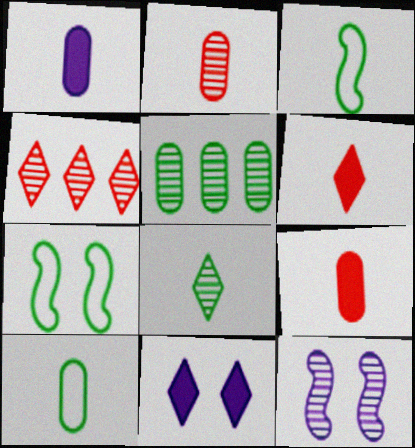[[1, 2, 10], 
[1, 4, 7]]